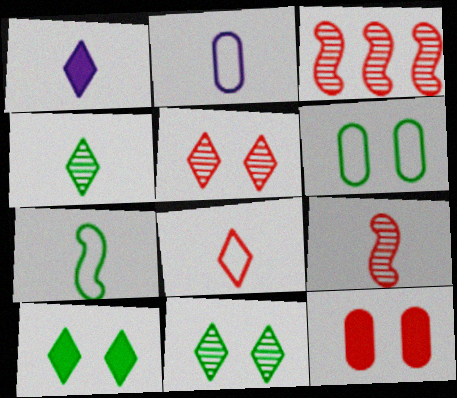[[1, 3, 6], 
[1, 4, 8], 
[2, 3, 10], 
[2, 7, 8], 
[3, 8, 12]]